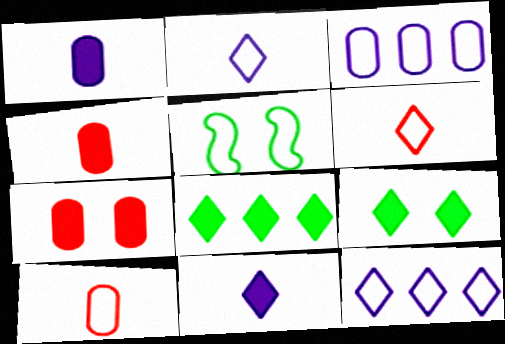[[3, 5, 6], 
[5, 10, 12]]